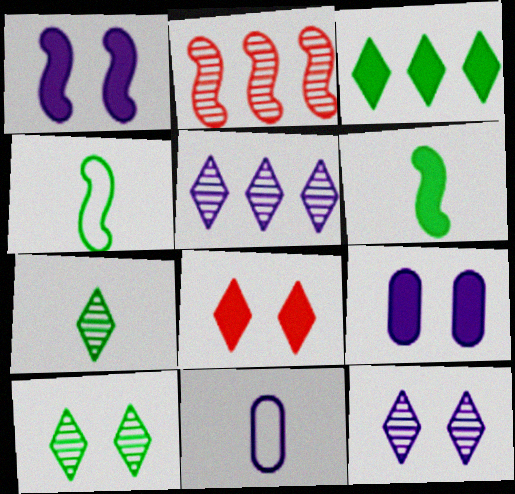[[1, 2, 4], 
[1, 5, 11]]